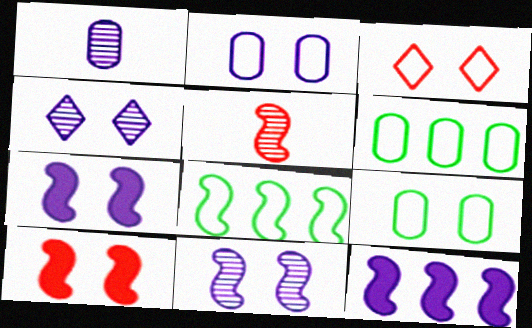[[2, 4, 7], 
[4, 9, 10], 
[5, 7, 8]]